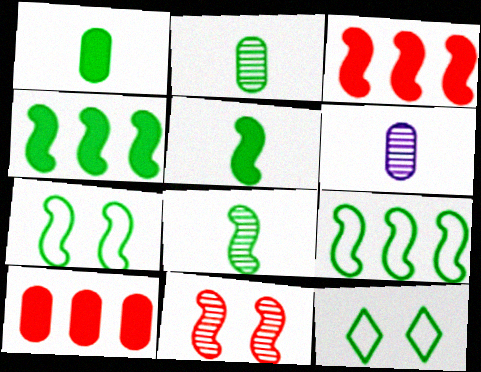[[2, 4, 12], 
[3, 6, 12], 
[4, 7, 8]]